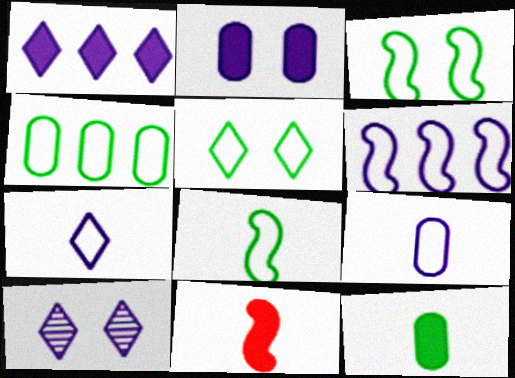[[1, 7, 10], 
[4, 5, 8], 
[4, 10, 11]]